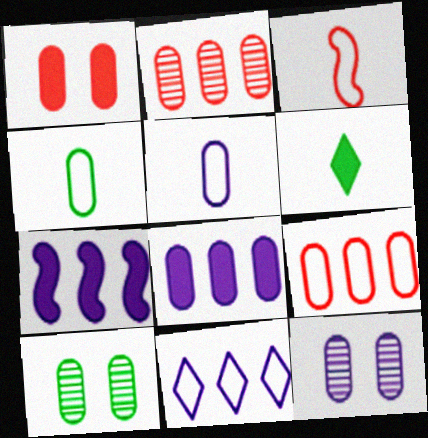[[1, 6, 7], 
[5, 8, 12]]